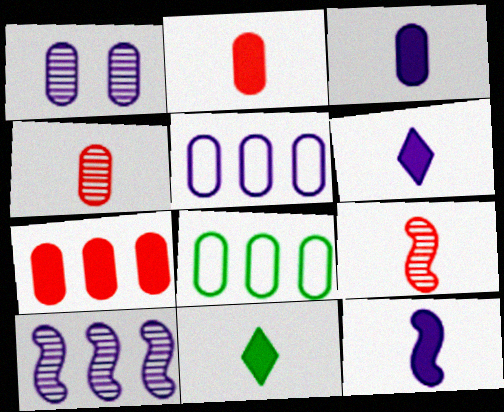[[1, 2, 8], 
[1, 3, 5], 
[2, 11, 12], 
[3, 6, 12]]